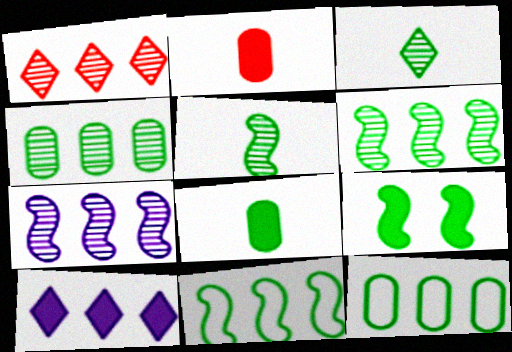[[1, 4, 7], 
[2, 9, 10], 
[3, 9, 12], 
[5, 9, 11]]